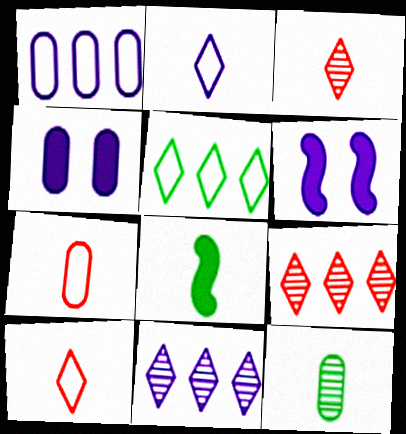[]